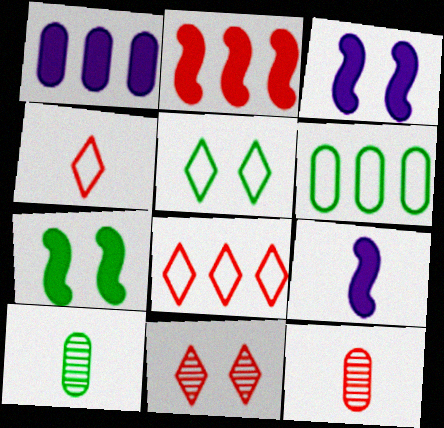[[2, 7, 9], 
[3, 8, 10], 
[4, 9, 10], 
[6, 9, 11]]